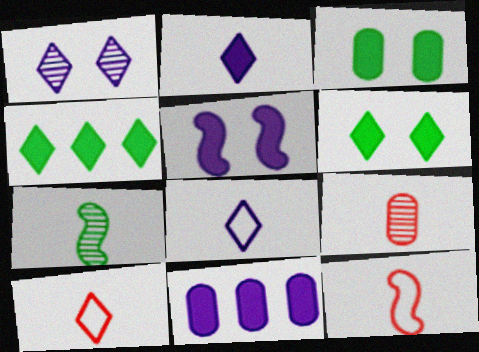[[1, 4, 10], 
[2, 5, 11]]